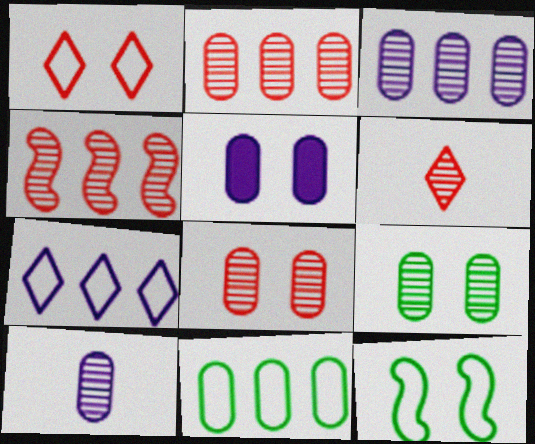[[2, 9, 10], 
[4, 6, 8]]